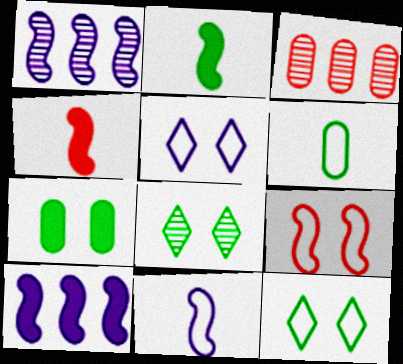[[1, 2, 9], 
[2, 3, 5]]